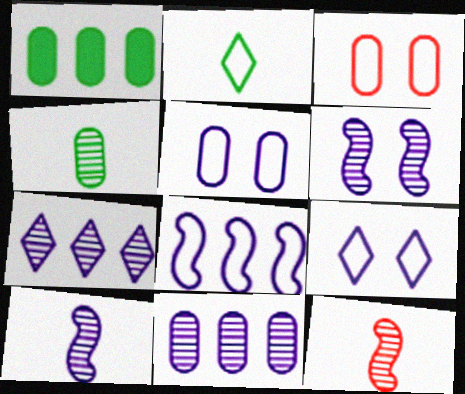[[1, 9, 12], 
[2, 3, 8]]